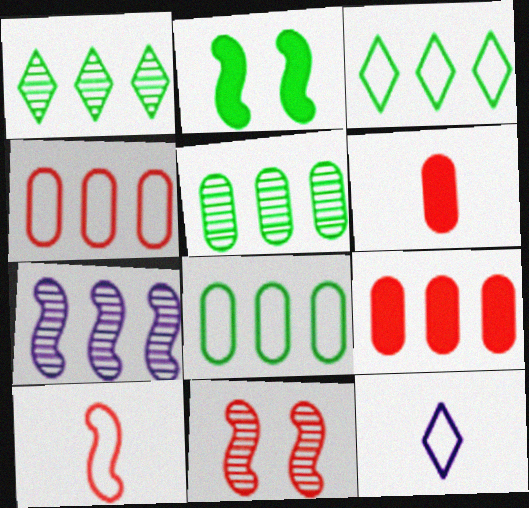[[2, 7, 10], 
[3, 7, 9]]